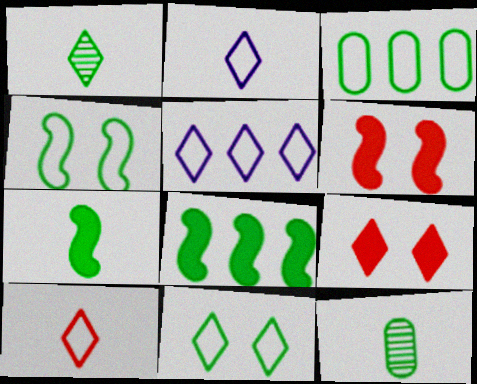[[1, 5, 9], 
[5, 6, 12], 
[5, 10, 11], 
[8, 11, 12]]